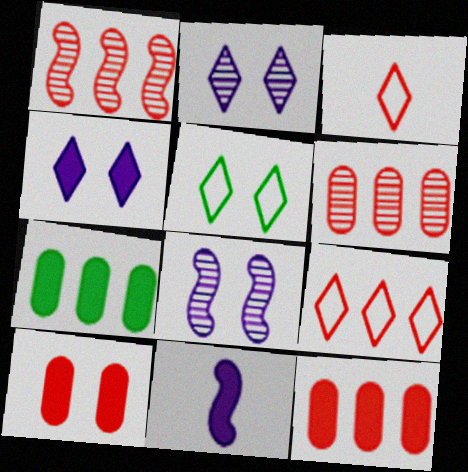[[1, 3, 10], 
[1, 9, 12], 
[3, 7, 8], 
[5, 6, 11], 
[5, 8, 10]]